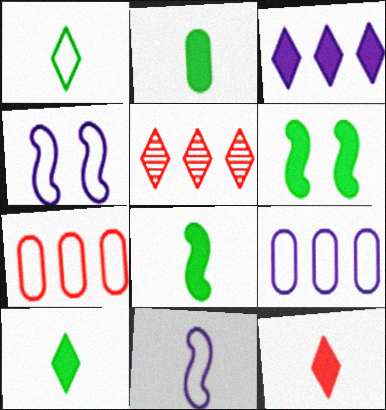[[1, 4, 7], 
[2, 4, 5], 
[2, 8, 10]]